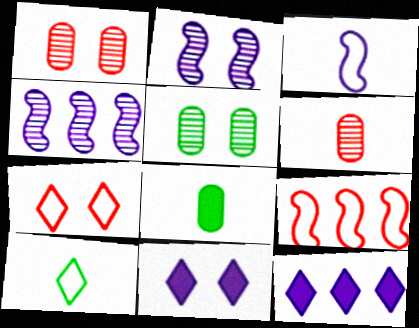[[4, 7, 8]]